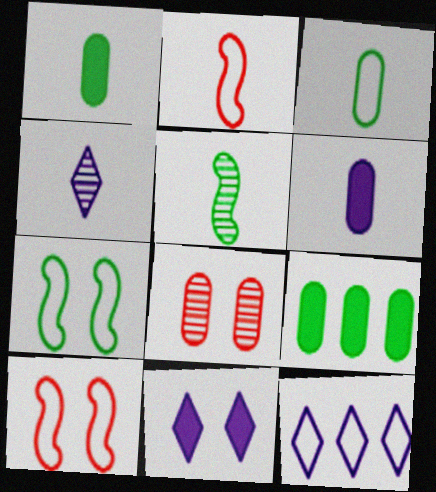[[1, 2, 4], 
[3, 10, 12], 
[4, 9, 10], 
[4, 11, 12], 
[7, 8, 11]]